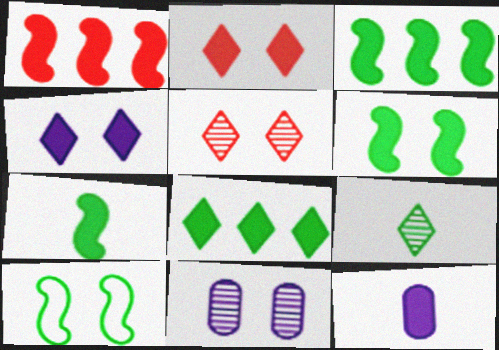[[2, 3, 12], 
[2, 10, 11], 
[3, 6, 7]]